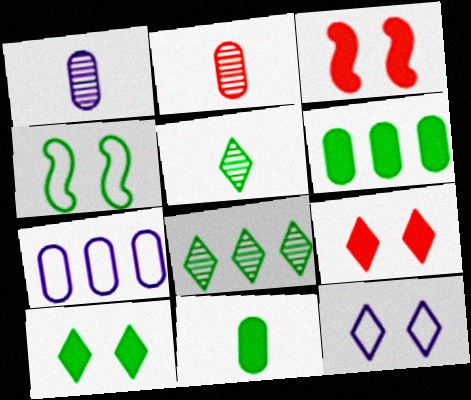[[3, 5, 7], 
[4, 5, 6], 
[4, 8, 11]]